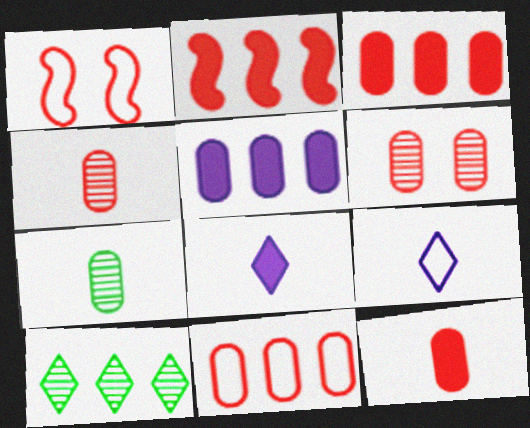[[6, 11, 12]]